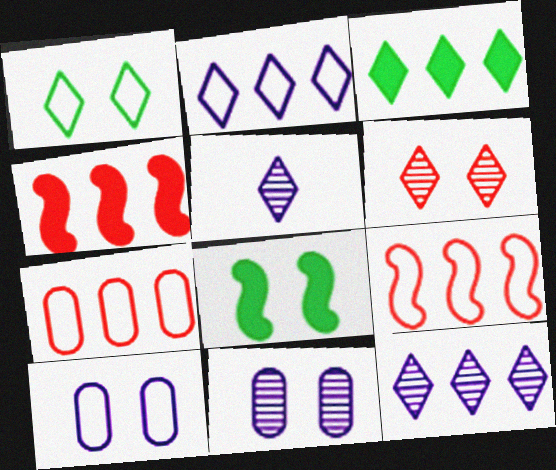[[5, 7, 8], 
[6, 8, 10]]